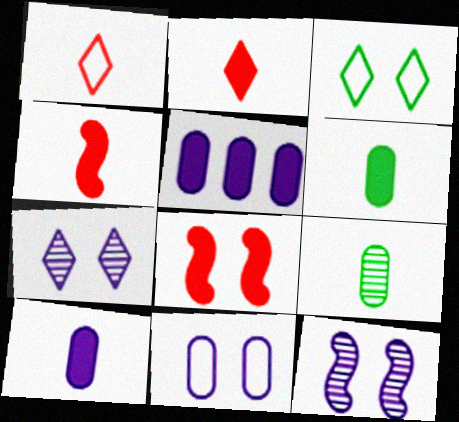[]